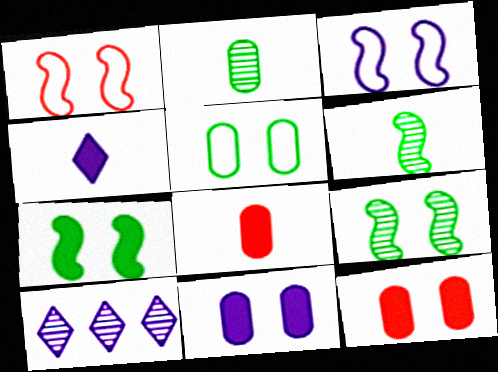[]